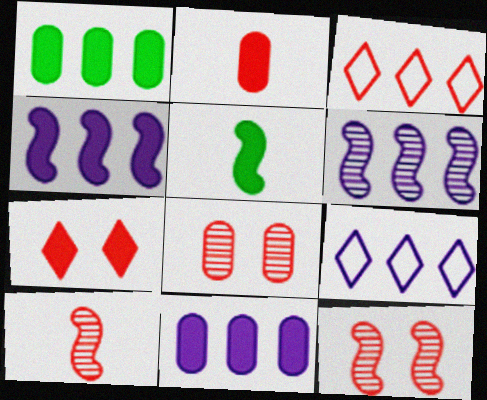[[1, 3, 6], 
[2, 3, 12], 
[5, 7, 11], 
[5, 8, 9], 
[6, 9, 11]]